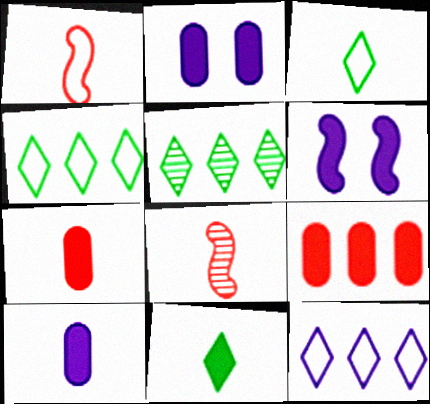[[1, 2, 5], 
[2, 4, 8], 
[3, 8, 10], 
[6, 9, 11]]